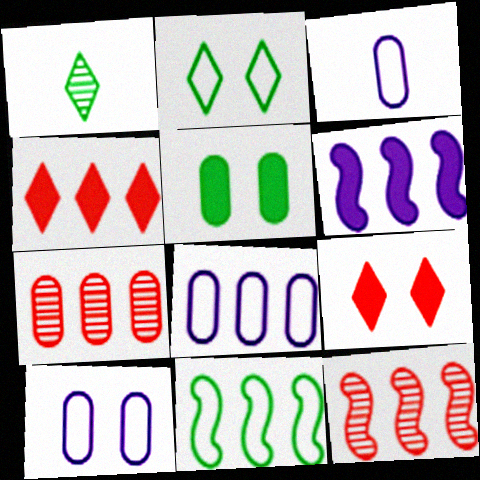[[1, 5, 11], 
[3, 5, 7], 
[3, 8, 10], 
[6, 11, 12]]